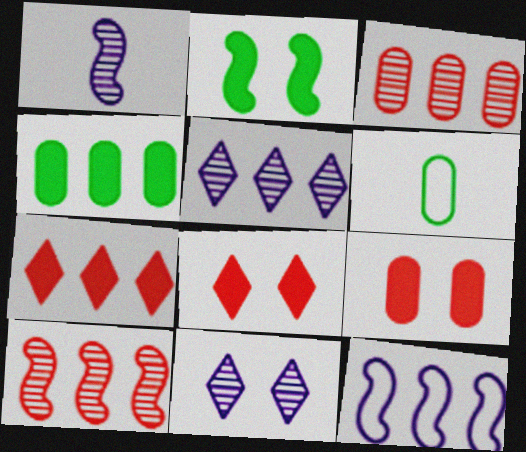[]